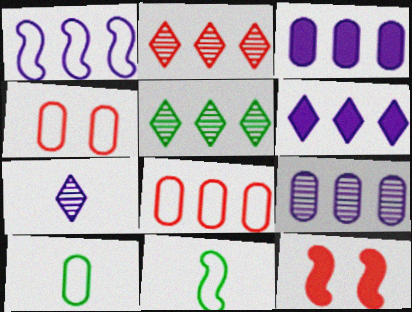[[1, 6, 9]]